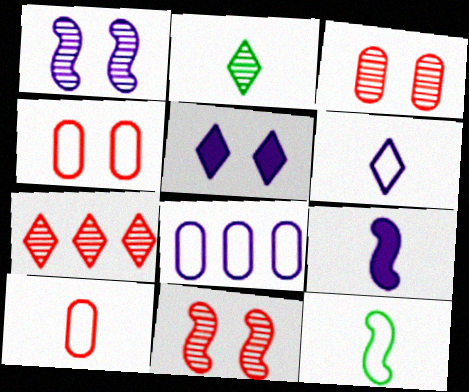[[2, 9, 10], 
[6, 10, 12]]